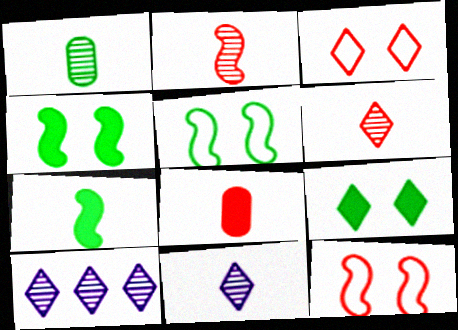[[1, 2, 11], 
[5, 8, 10]]